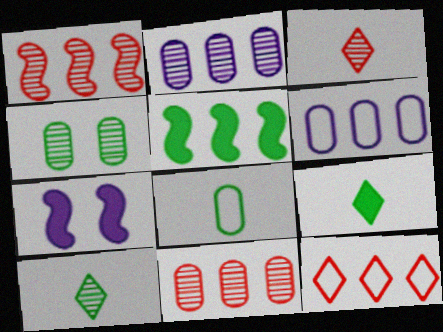[[2, 5, 12]]